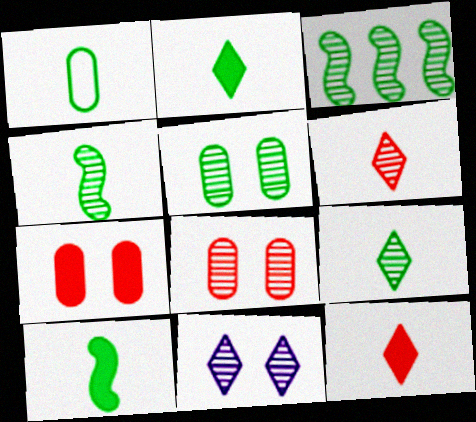[[1, 2, 4], 
[1, 9, 10], 
[3, 5, 9]]